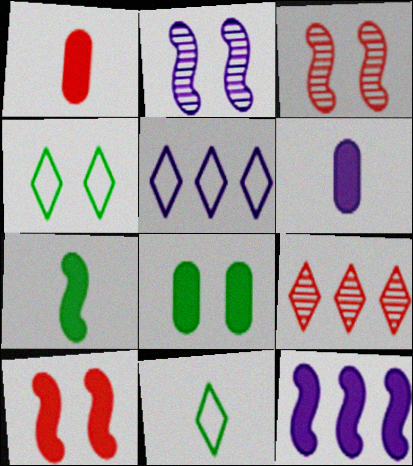[[2, 5, 6], 
[7, 10, 12]]